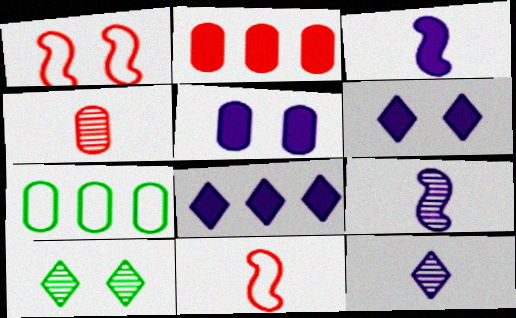[[1, 5, 10], 
[3, 5, 8], 
[4, 5, 7]]